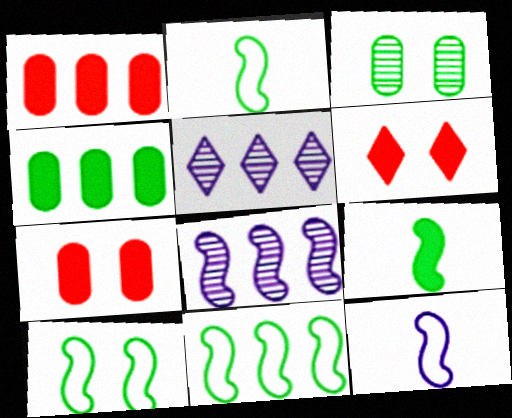[[1, 5, 11], 
[2, 5, 7], 
[2, 10, 11]]